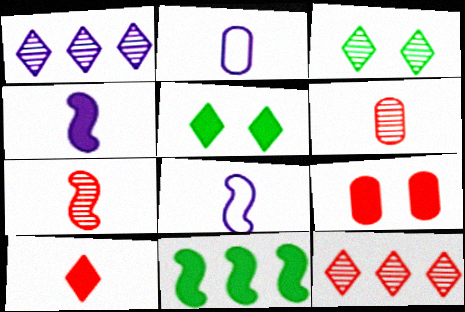[]